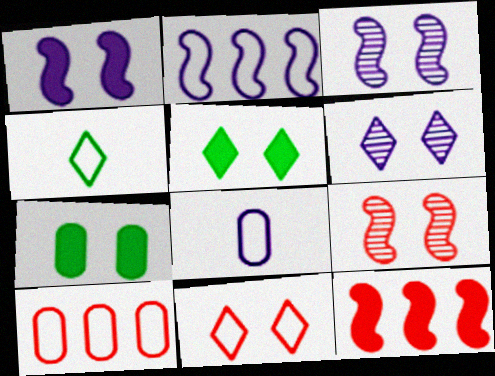[[3, 7, 11], 
[5, 6, 11]]